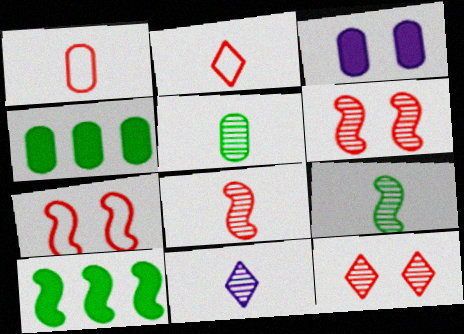[[4, 7, 11], 
[5, 8, 11]]